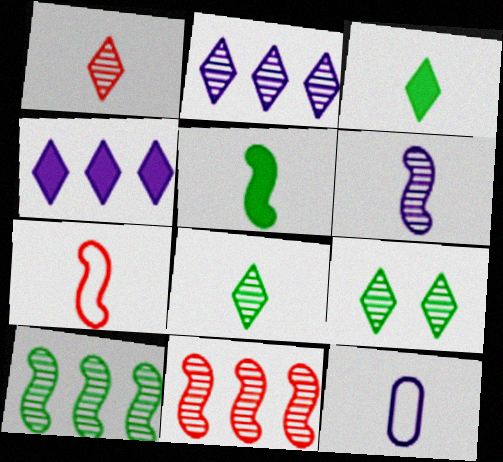[[1, 2, 9], 
[1, 5, 12], 
[5, 6, 7]]